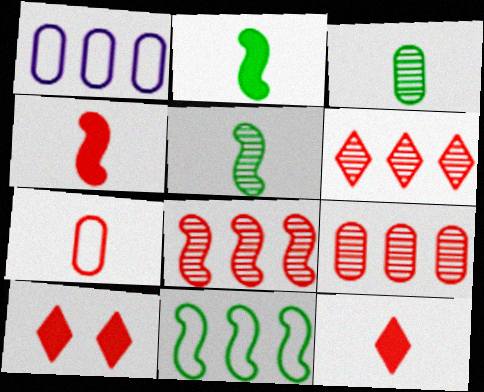[[1, 5, 10], 
[6, 8, 9], 
[7, 8, 10]]